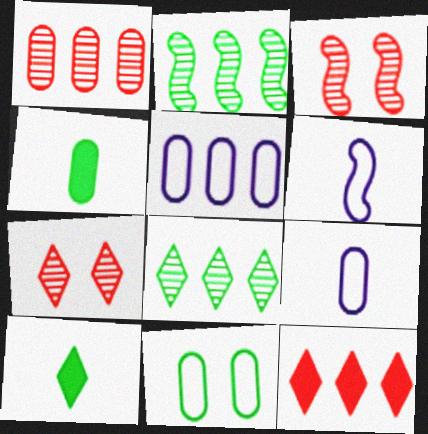[[2, 5, 12], 
[2, 10, 11], 
[3, 5, 10]]